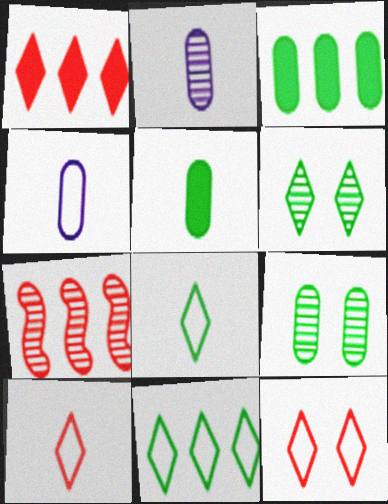[[2, 6, 7]]